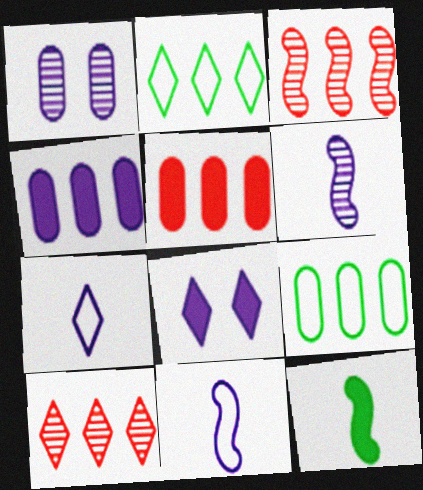[[2, 3, 4], 
[5, 8, 12]]